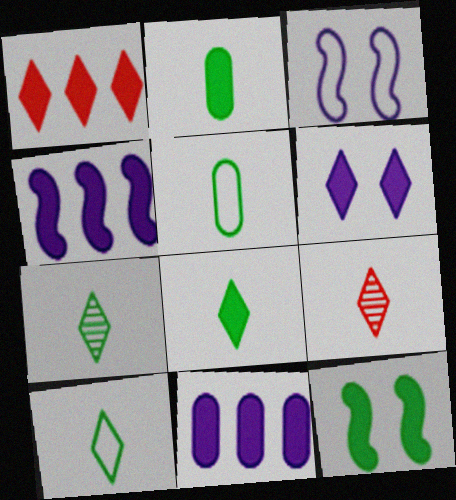[[1, 6, 8], 
[7, 8, 10]]